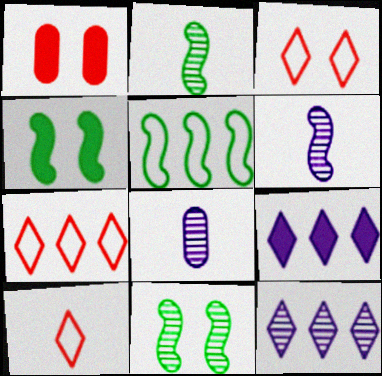[[2, 4, 5], 
[3, 7, 10], 
[4, 7, 8]]